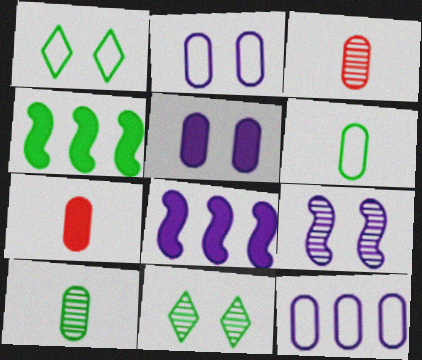[[1, 3, 8], 
[1, 4, 10], 
[4, 6, 11]]